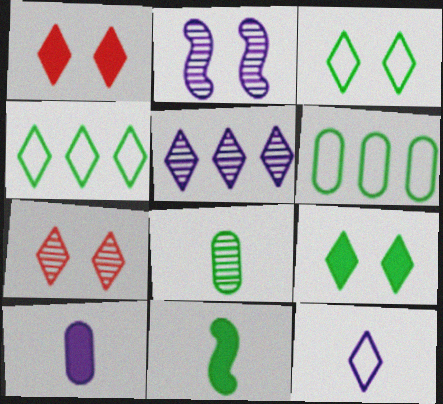[]